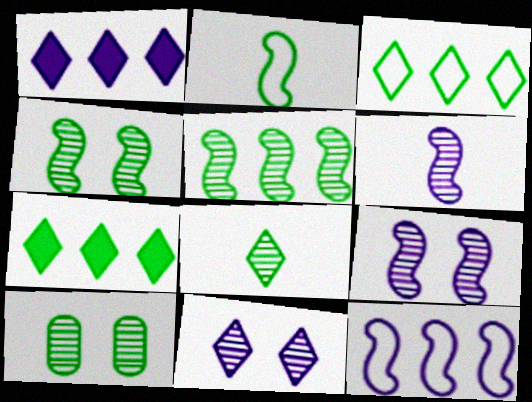[[2, 7, 10], 
[5, 8, 10]]